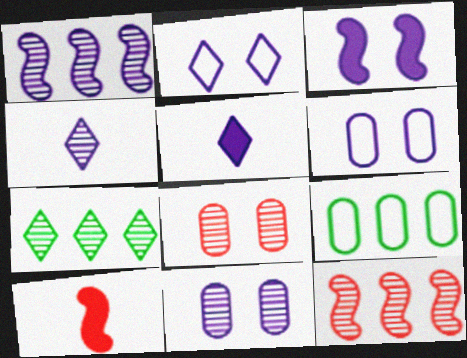[[1, 4, 11], 
[1, 5, 6], 
[2, 3, 11], 
[6, 7, 10]]